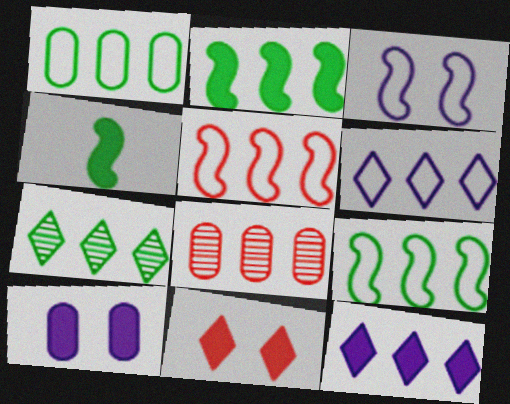[[1, 2, 7], 
[1, 5, 6], 
[2, 6, 8], 
[8, 9, 12]]